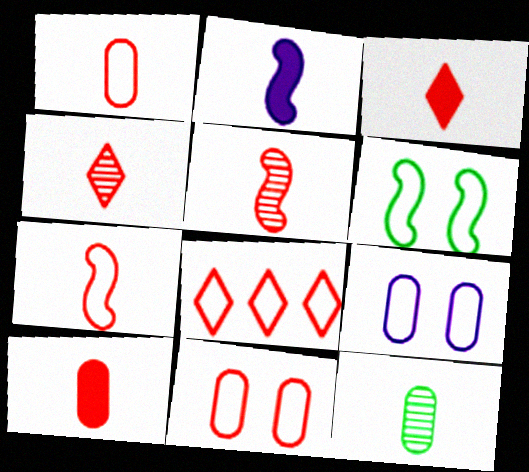[[1, 3, 5], 
[4, 7, 10], 
[7, 8, 11]]